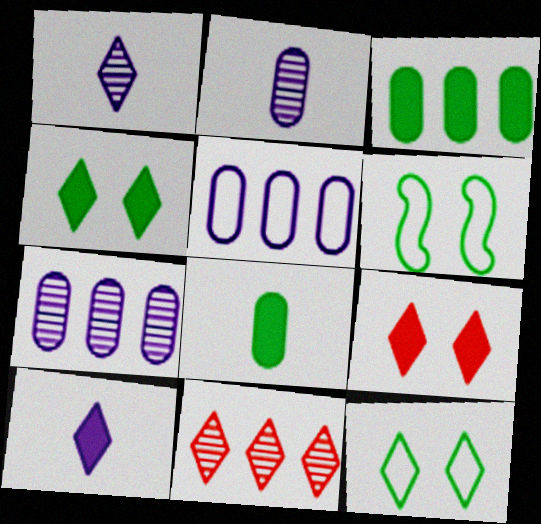[[10, 11, 12]]